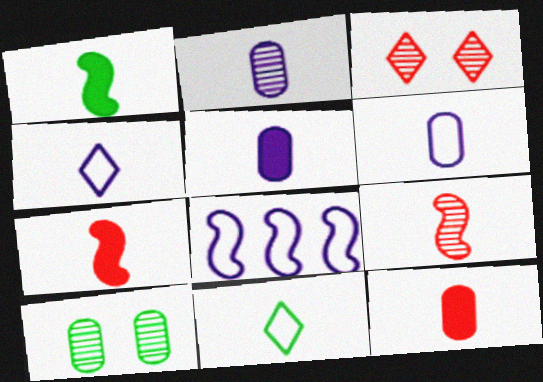[[2, 5, 6], 
[2, 7, 11], 
[5, 9, 11]]